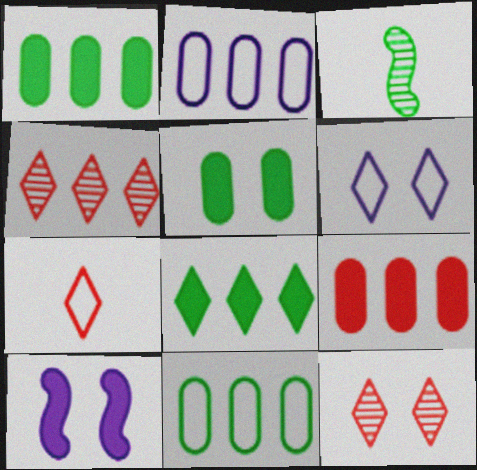[[3, 6, 9]]